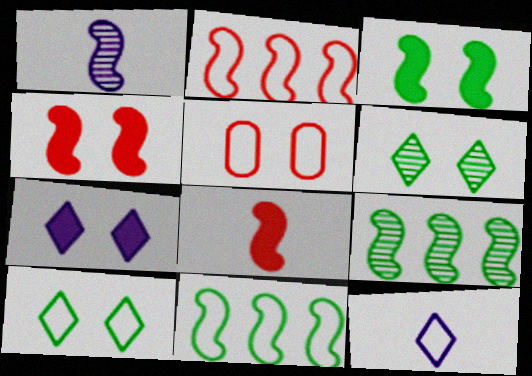[[1, 2, 3], 
[1, 4, 11], 
[5, 11, 12]]